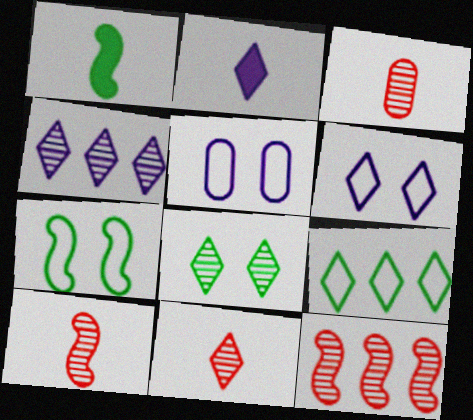[[2, 4, 6], 
[3, 10, 11], 
[4, 8, 11]]